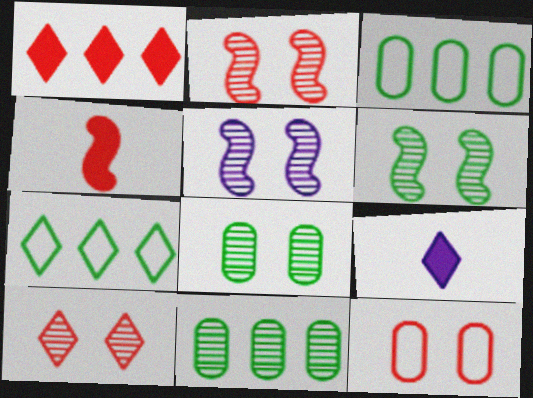[[2, 3, 9], 
[2, 5, 6], 
[5, 8, 10], 
[7, 9, 10]]